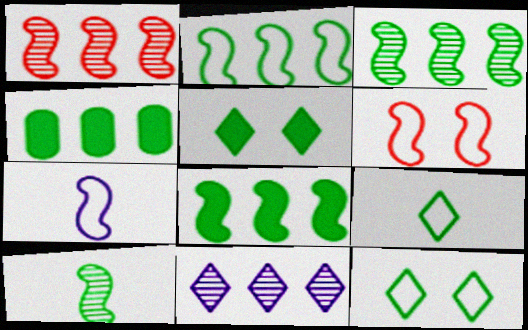[[2, 3, 8], 
[2, 6, 7], 
[4, 10, 12]]